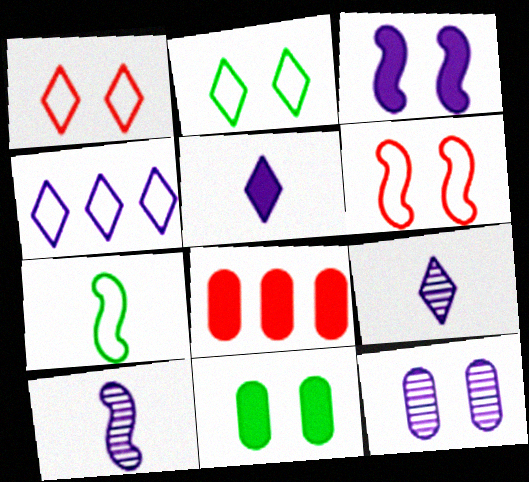[[2, 8, 10]]